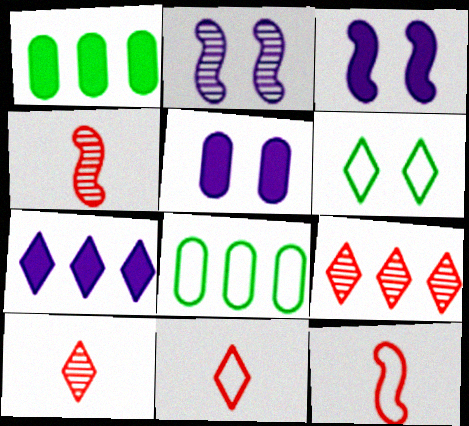[[1, 2, 11], 
[3, 8, 10], 
[6, 7, 10]]